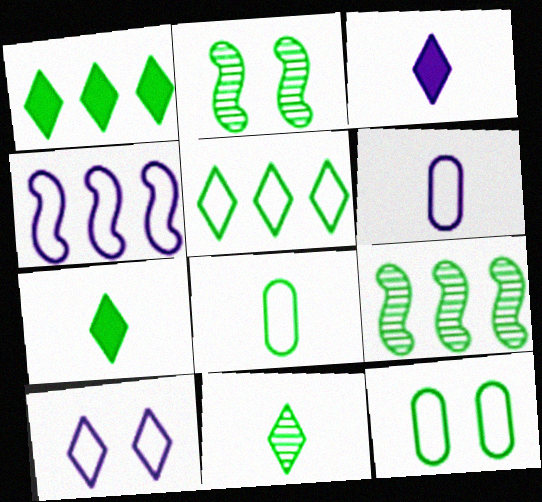[[1, 2, 8], 
[4, 6, 10], 
[7, 9, 12]]